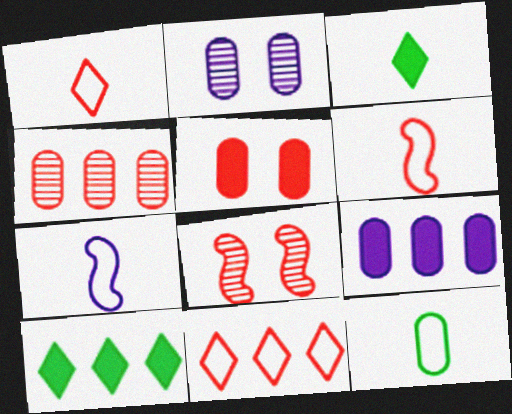[[1, 7, 12], 
[2, 6, 10]]